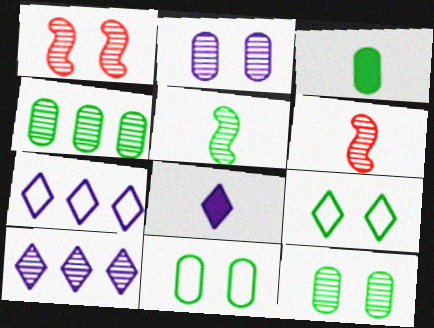[[1, 3, 7], 
[3, 4, 11], 
[6, 10, 12]]